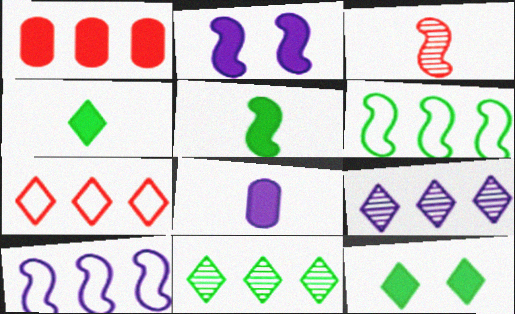[[1, 2, 4], 
[1, 6, 9], 
[1, 10, 11], 
[2, 3, 6]]